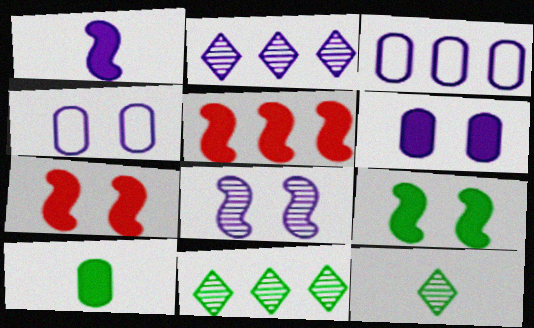[[1, 2, 4], 
[1, 5, 9], 
[3, 5, 11], 
[3, 7, 12], 
[4, 5, 12]]